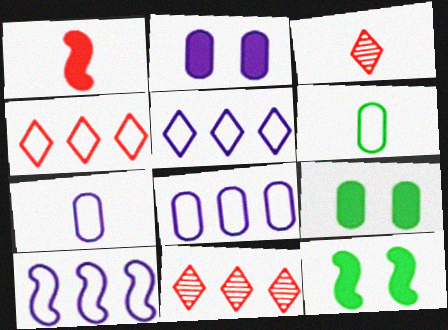[[3, 8, 12], 
[3, 9, 10], 
[5, 8, 10], 
[7, 11, 12]]